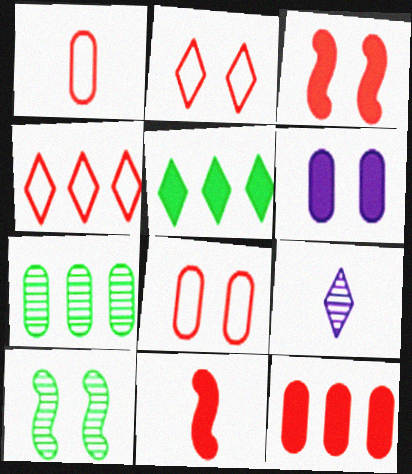[[1, 6, 7], 
[2, 5, 9], 
[2, 6, 10], 
[5, 6, 11]]